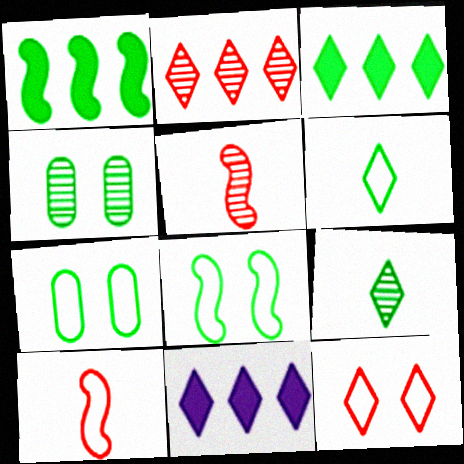[[1, 4, 6], 
[1, 7, 9], 
[4, 10, 11], 
[5, 7, 11], 
[9, 11, 12]]